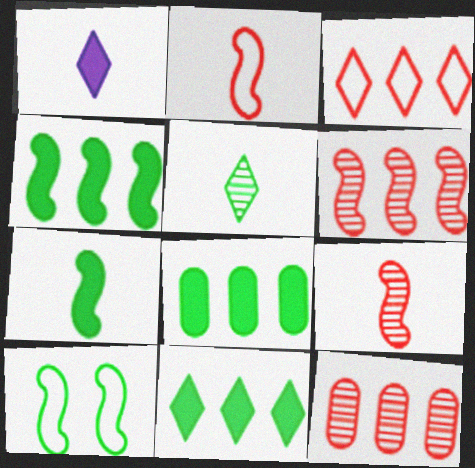[[1, 10, 12], 
[4, 8, 11], 
[5, 8, 10]]